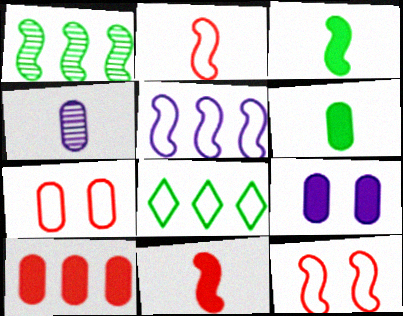[[6, 9, 10]]